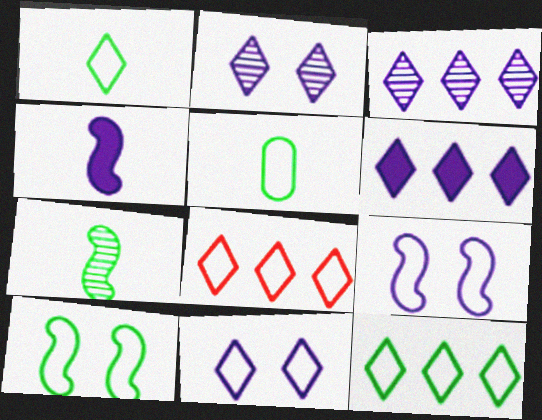[[1, 8, 11], 
[5, 8, 9], 
[5, 10, 12]]